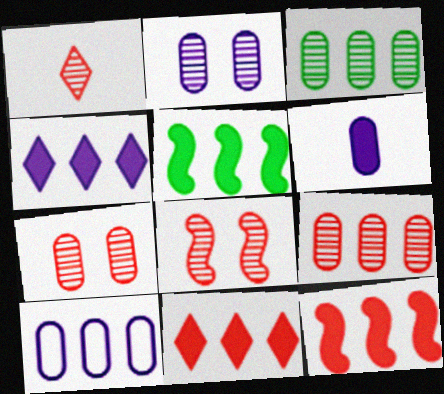[[1, 8, 9], 
[2, 6, 10]]